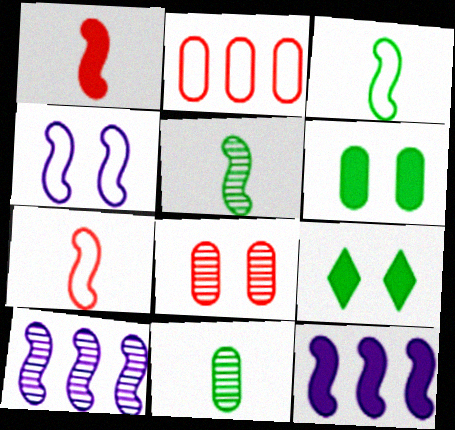[[4, 8, 9]]